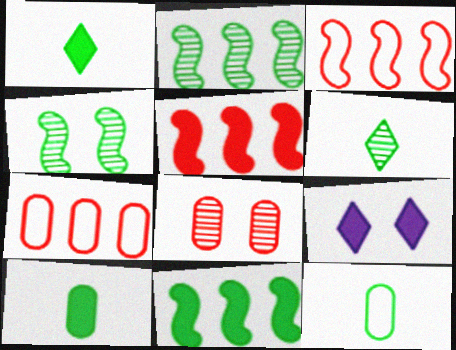[[5, 9, 10]]